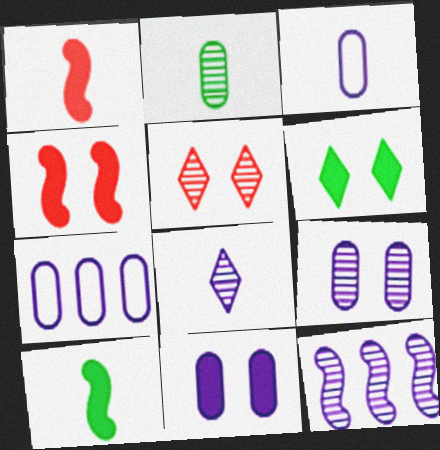[[2, 5, 12], 
[4, 6, 11], 
[5, 7, 10], 
[8, 9, 12]]